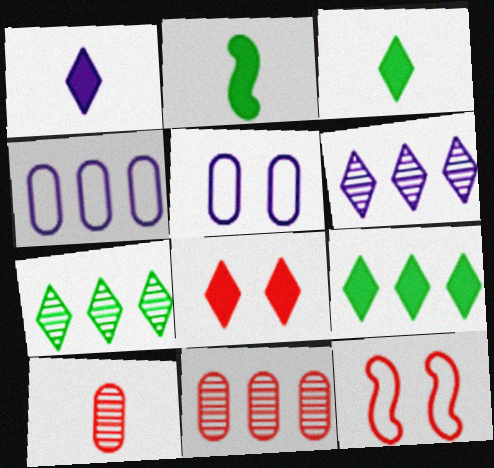[[1, 8, 9]]